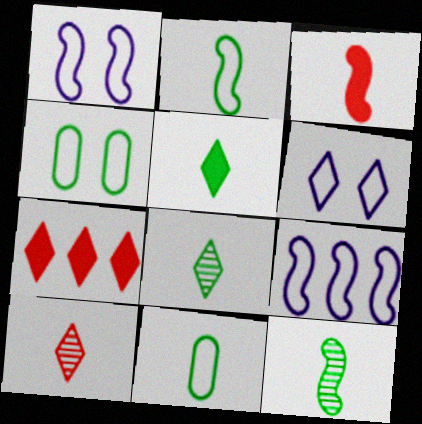[[5, 11, 12], 
[6, 7, 8]]